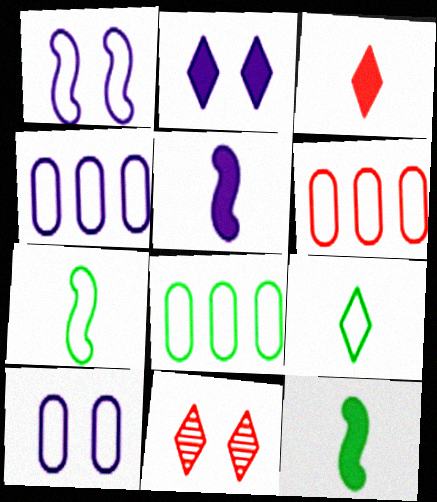[[1, 6, 9], 
[4, 6, 8], 
[4, 11, 12], 
[5, 8, 11]]